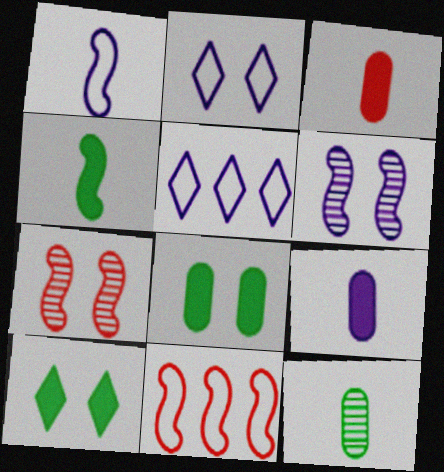[[2, 7, 8], 
[4, 6, 11], 
[5, 6, 9]]